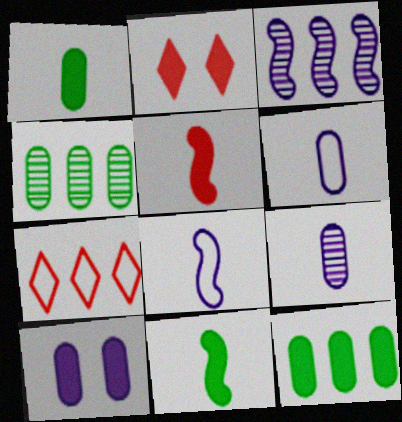[[2, 4, 8], 
[3, 7, 12]]